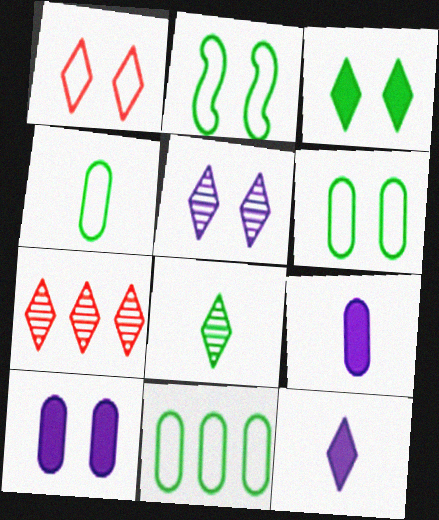[[1, 3, 5], 
[2, 7, 9], 
[4, 6, 11], 
[5, 7, 8]]